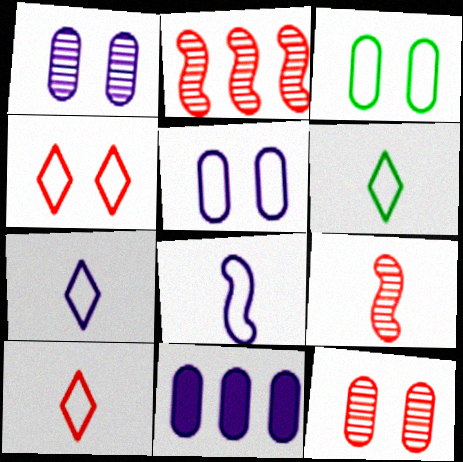[[6, 7, 10]]